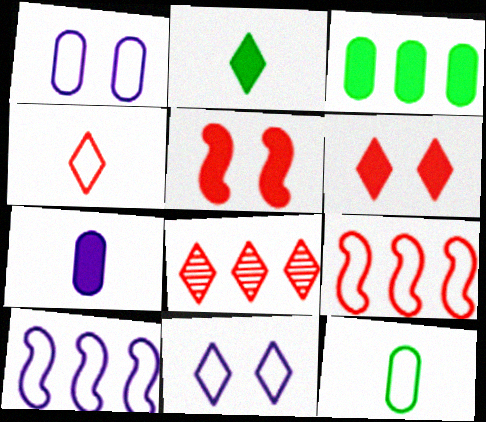[[2, 8, 11], 
[3, 8, 10], 
[4, 6, 8], 
[9, 11, 12]]